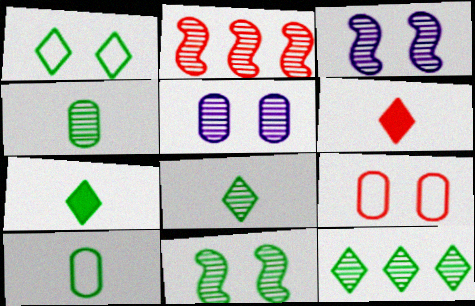[[1, 7, 12], 
[2, 5, 8], 
[2, 6, 9], 
[4, 11, 12]]